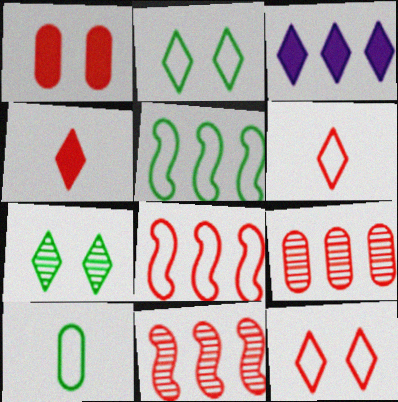[[1, 6, 11], 
[2, 5, 10], 
[3, 5, 9], 
[3, 6, 7]]